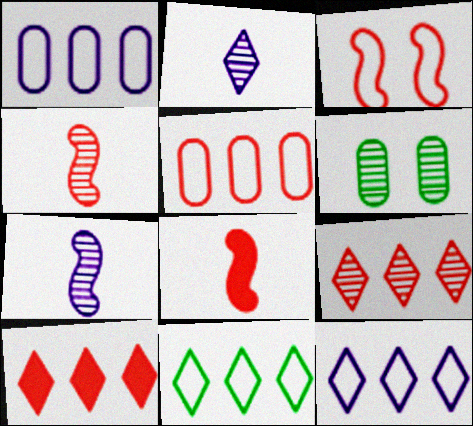[[6, 7, 9], 
[6, 8, 12]]